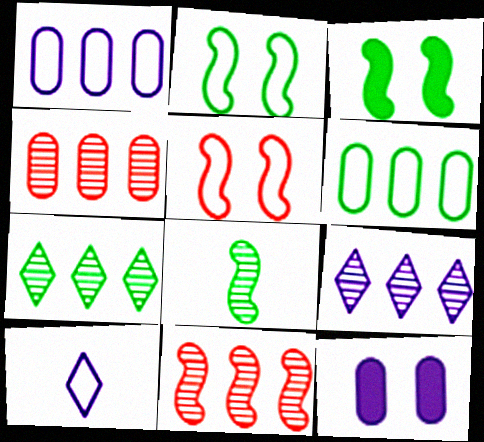[[3, 4, 10], 
[5, 6, 10]]